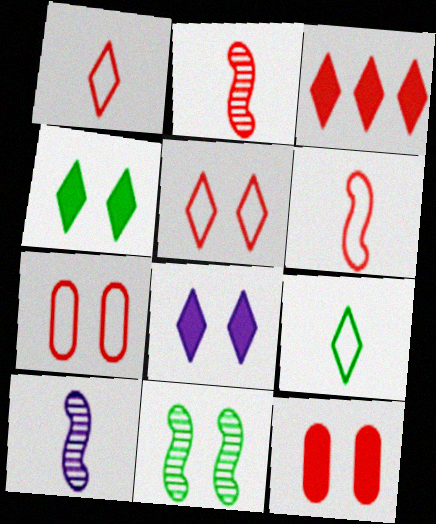[[2, 3, 7], 
[7, 8, 11]]